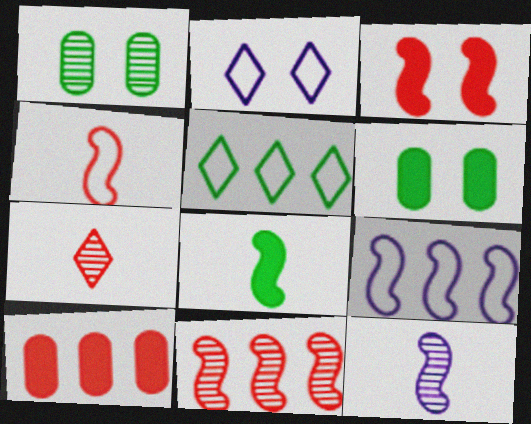[[1, 2, 3], 
[1, 5, 8], 
[3, 4, 11], 
[4, 8, 12], 
[6, 7, 9]]